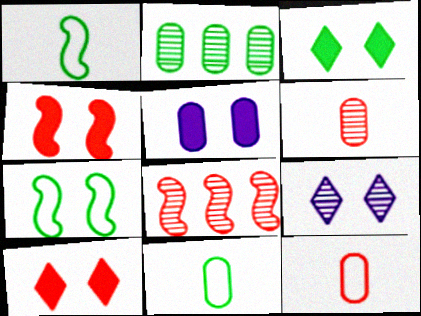[[1, 2, 3], 
[2, 5, 12], 
[3, 4, 5], 
[8, 10, 12]]